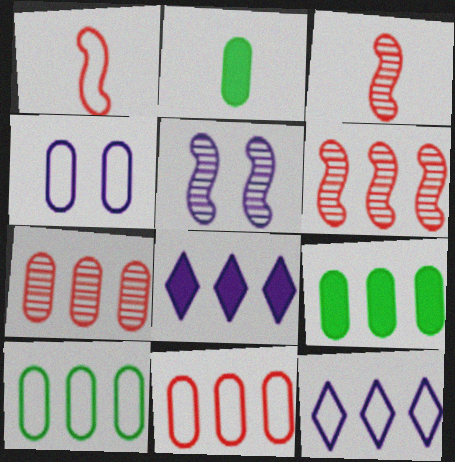[[2, 4, 7], 
[6, 8, 10], 
[6, 9, 12]]